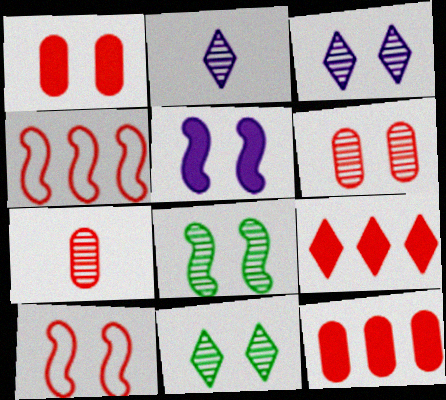[[3, 6, 8], 
[5, 8, 10], 
[7, 9, 10]]